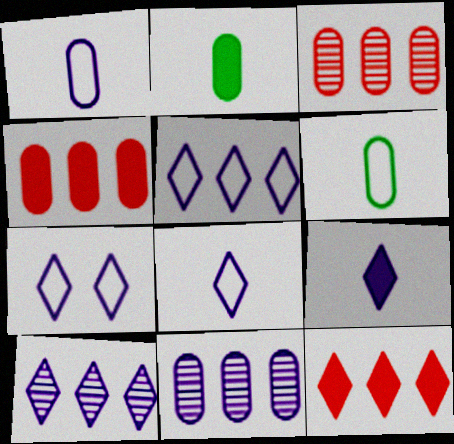[[5, 7, 8], 
[7, 9, 10]]